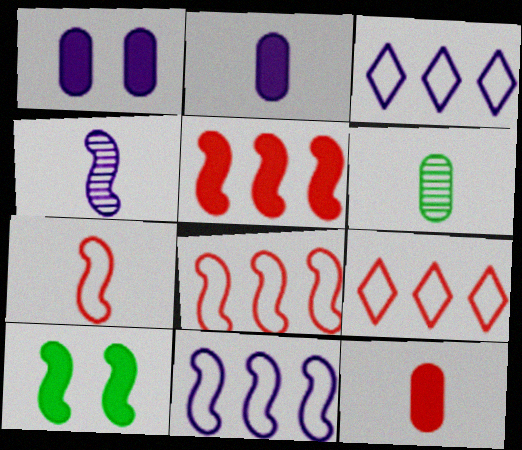[[1, 3, 4], 
[4, 8, 10]]